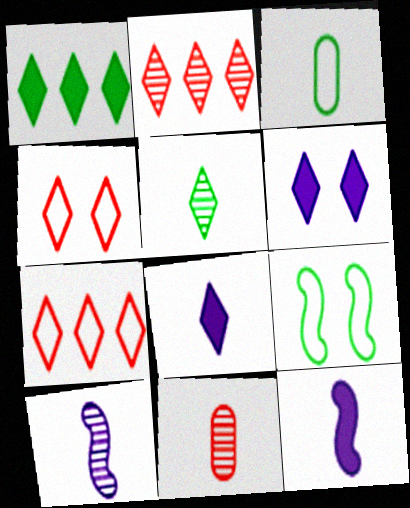[[5, 6, 7], 
[5, 10, 11]]